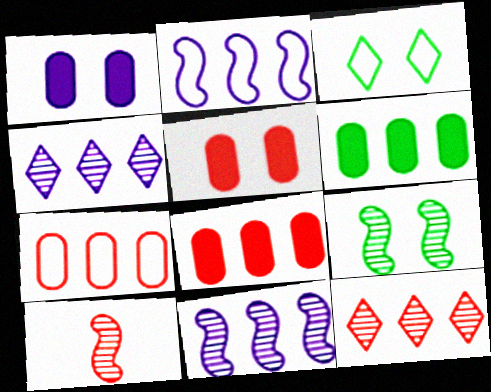[[2, 6, 12], 
[9, 10, 11]]